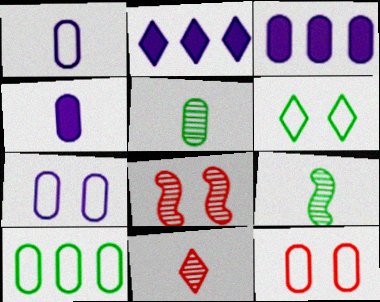[[1, 10, 12], 
[2, 6, 11], 
[2, 9, 12], 
[3, 5, 12]]